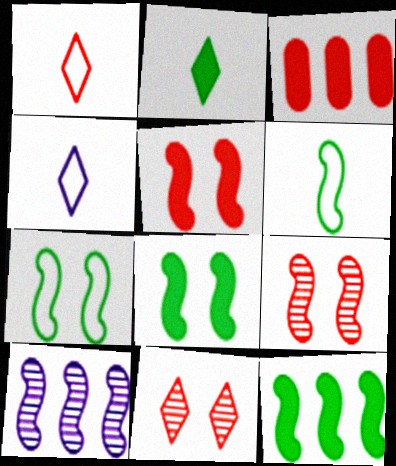[[1, 3, 9], 
[5, 6, 10]]